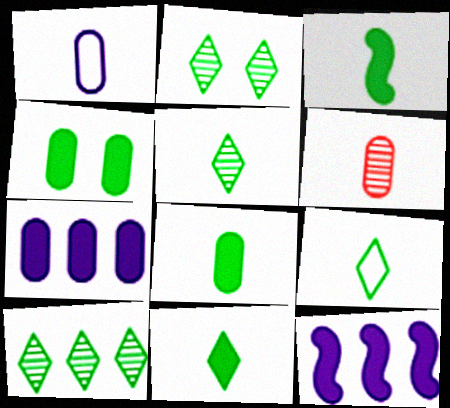[[1, 6, 8], 
[2, 5, 10], 
[3, 8, 11], 
[5, 9, 11]]